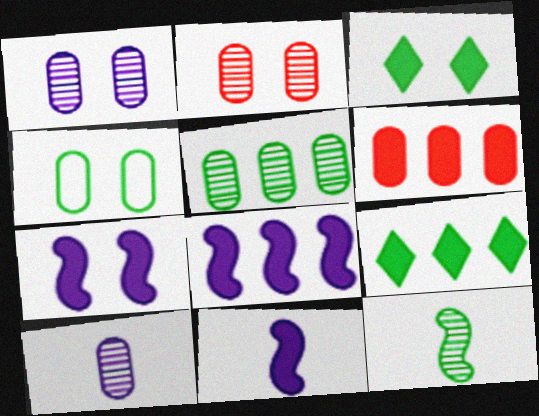[[2, 5, 10], 
[3, 6, 11], 
[4, 6, 10], 
[4, 9, 12], 
[6, 8, 9], 
[7, 8, 11]]